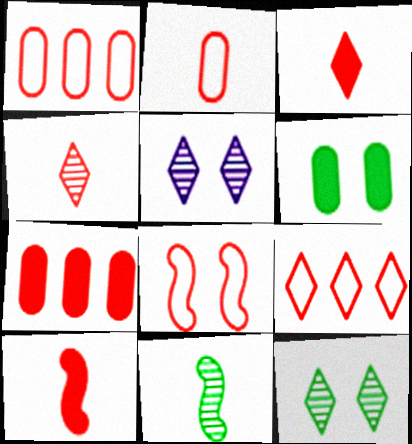[[2, 4, 10], 
[2, 8, 9], 
[4, 7, 8], 
[5, 6, 8]]